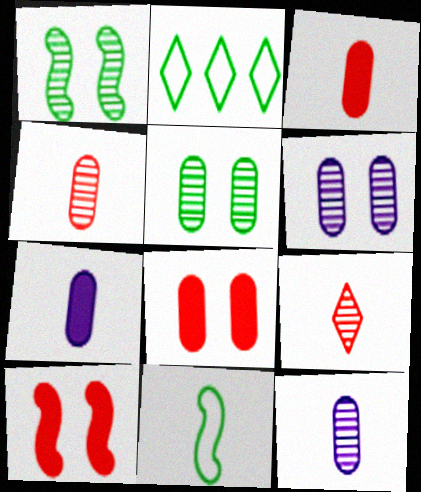[[2, 10, 12], 
[7, 9, 11]]